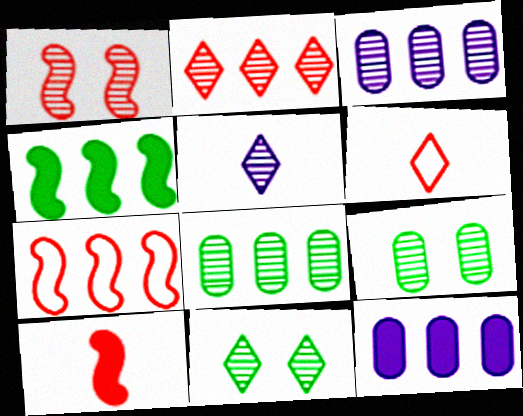[[1, 5, 8], 
[1, 7, 10], 
[2, 5, 11]]